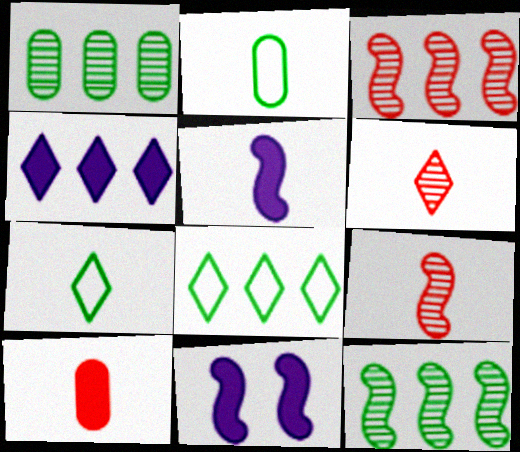[[2, 5, 6]]